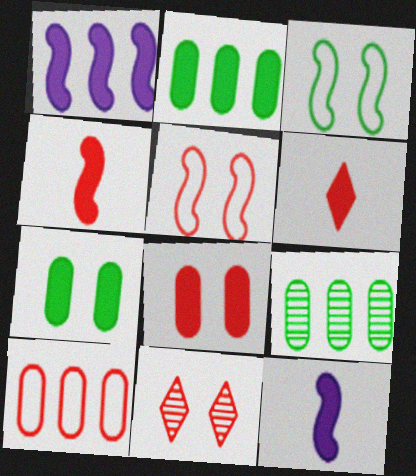[[1, 6, 7], 
[4, 10, 11], 
[5, 8, 11]]